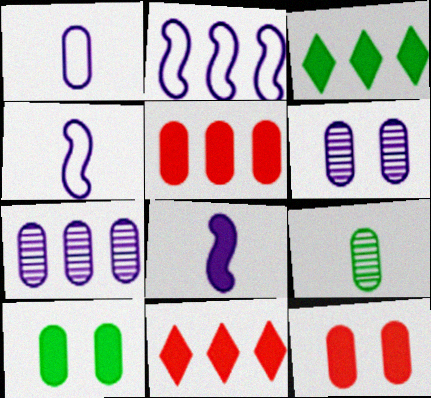[[3, 8, 12], 
[8, 10, 11]]